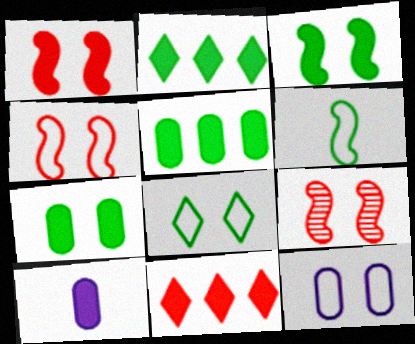[[1, 2, 10], 
[1, 4, 9], 
[3, 10, 11], 
[4, 8, 12]]